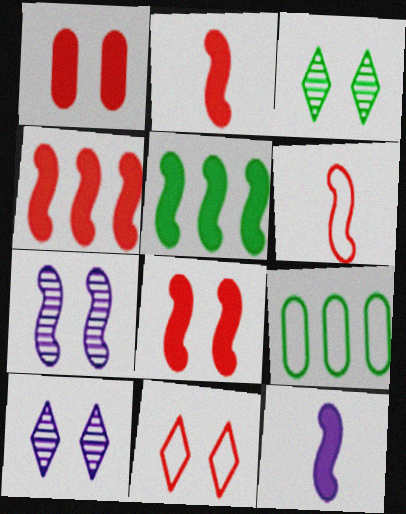[[2, 4, 8], 
[2, 9, 10], 
[5, 6, 7], 
[5, 8, 12]]